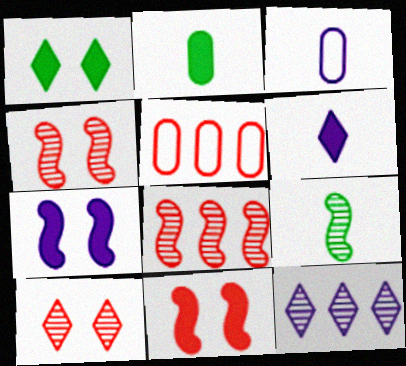[[1, 3, 8], 
[3, 7, 12]]